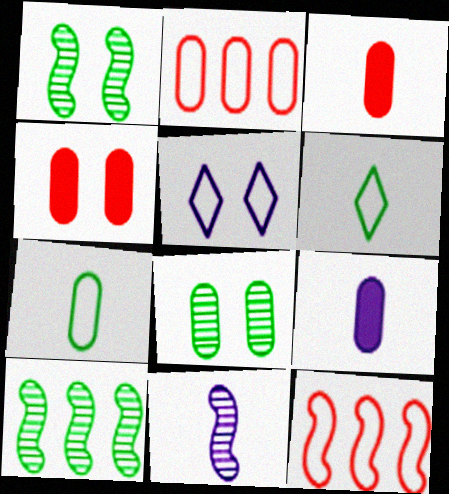[[1, 4, 5], 
[2, 8, 9], 
[3, 5, 10], 
[3, 6, 11], 
[5, 7, 12]]